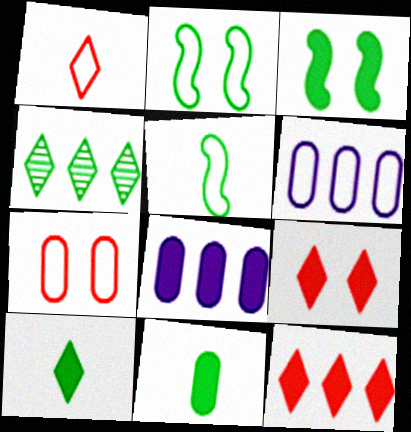[[1, 2, 6], 
[2, 4, 11]]